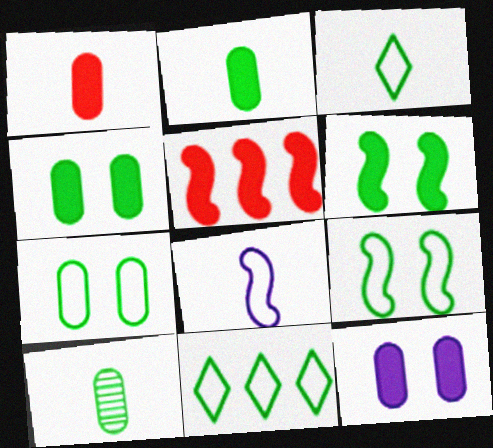[[6, 10, 11]]